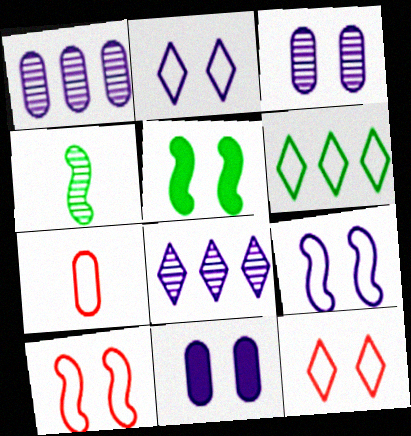[[3, 5, 12], 
[5, 7, 8], 
[6, 7, 9]]